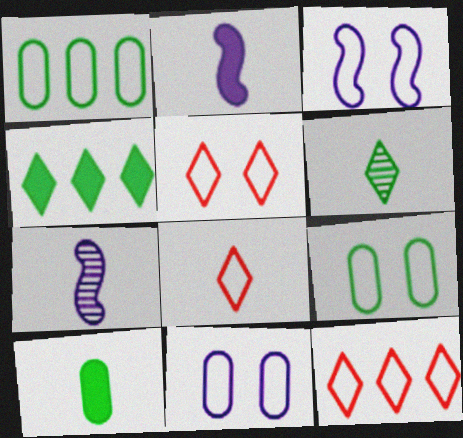[[1, 3, 8], 
[3, 5, 9], 
[5, 8, 12], 
[7, 8, 10]]